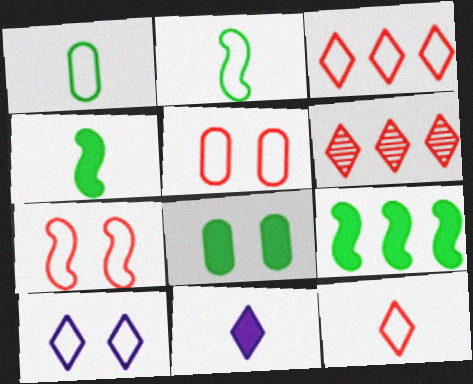[]